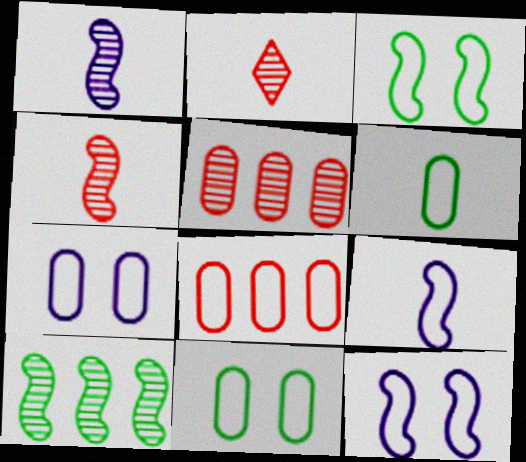[[6, 7, 8]]